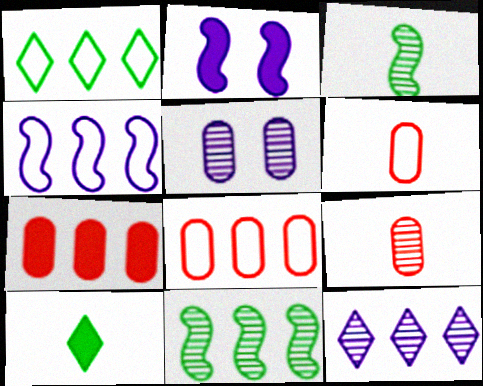[[1, 2, 9], 
[1, 4, 8], 
[2, 7, 10]]